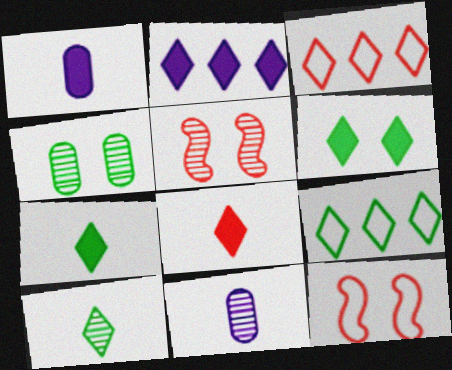[[1, 5, 9], 
[2, 6, 8], 
[6, 9, 10]]